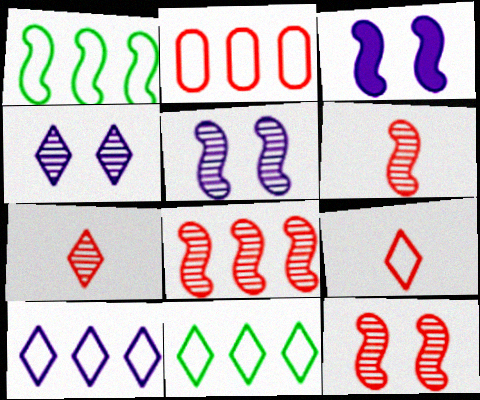[[1, 2, 10], 
[1, 3, 6], 
[6, 8, 12]]